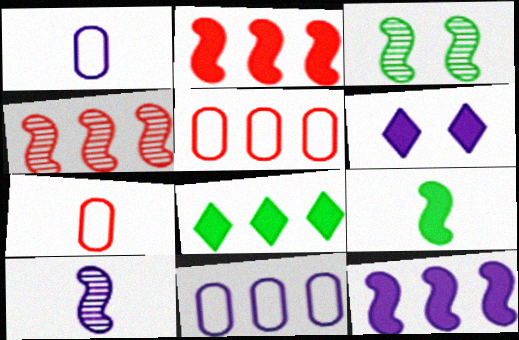[[3, 4, 10], 
[4, 8, 11], 
[6, 10, 11]]